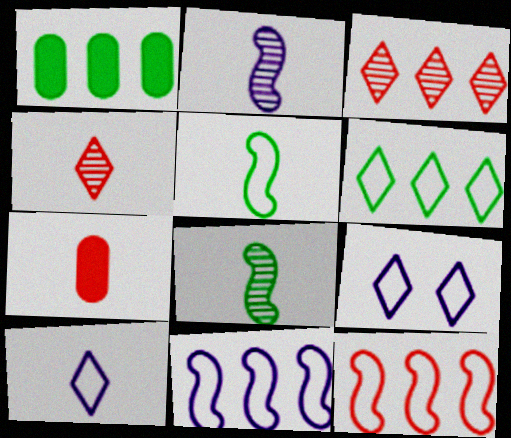[[1, 3, 11], 
[7, 8, 10]]